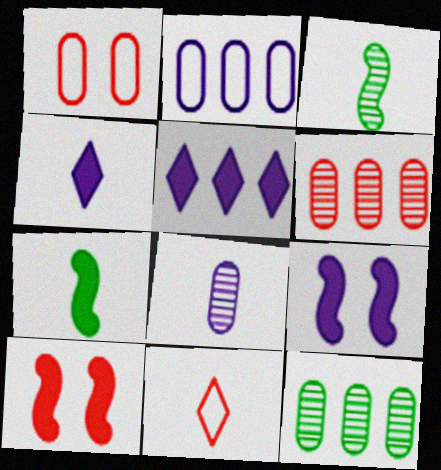[[1, 3, 5], 
[6, 10, 11], 
[7, 8, 11], 
[9, 11, 12]]